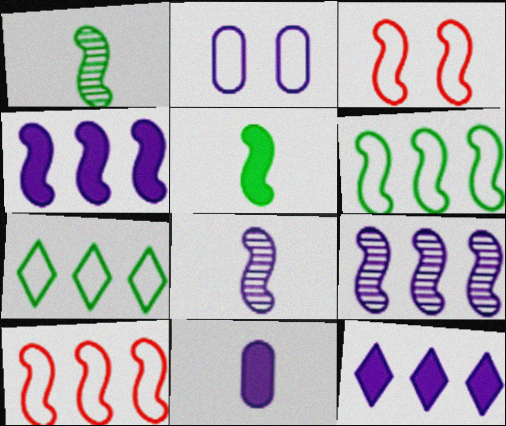[[1, 3, 4], 
[2, 8, 12], 
[3, 5, 9]]